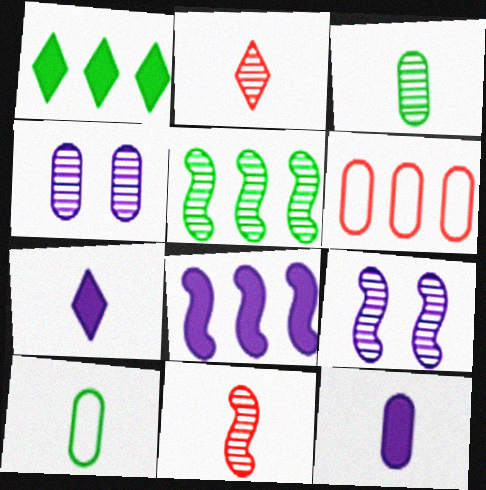[[2, 4, 5], 
[5, 9, 11], 
[7, 10, 11]]